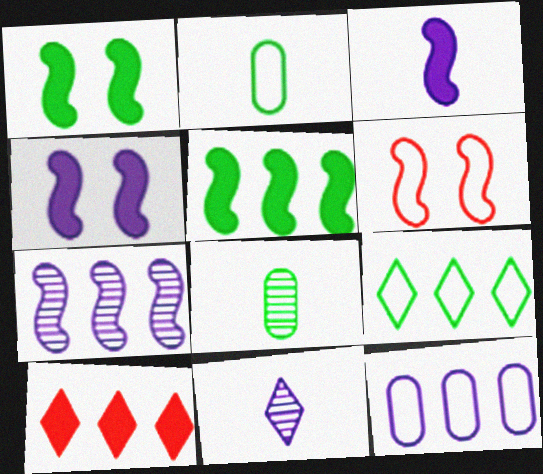[[1, 8, 9], 
[4, 11, 12]]